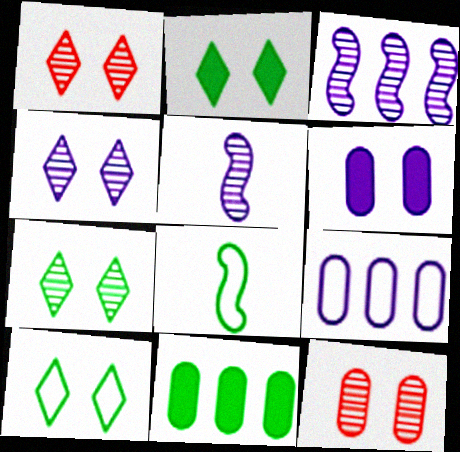[[1, 4, 7], 
[2, 7, 10], 
[7, 8, 11]]